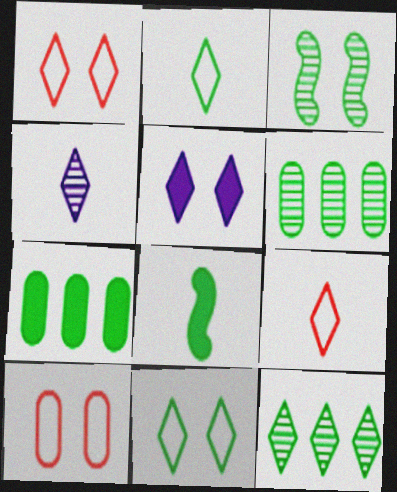[[2, 3, 7], 
[3, 5, 10], 
[5, 9, 12], 
[6, 8, 11]]